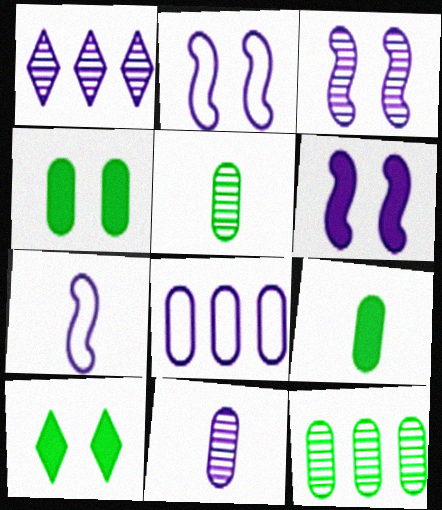[[1, 3, 11], 
[2, 3, 6]]